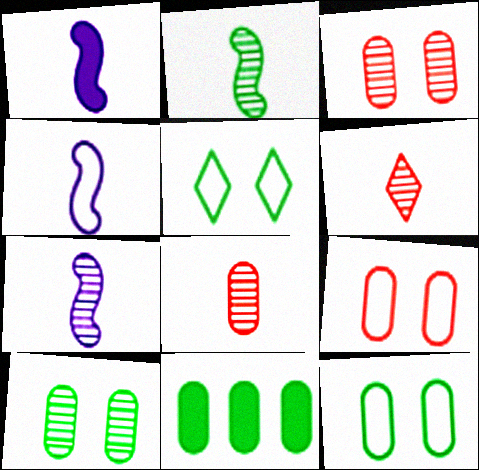[[1, 4, 7], 
[2, 5, 11]]